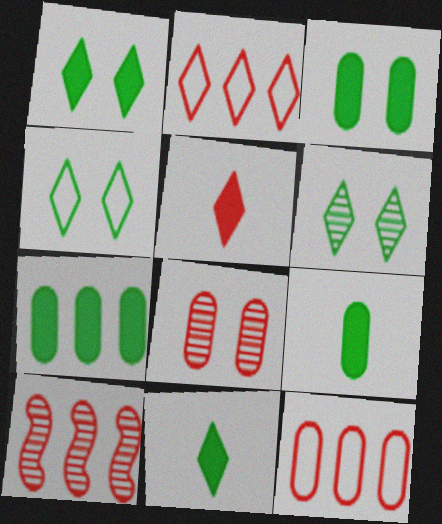[[1, 4, 6], 
[3, 7, 9]]